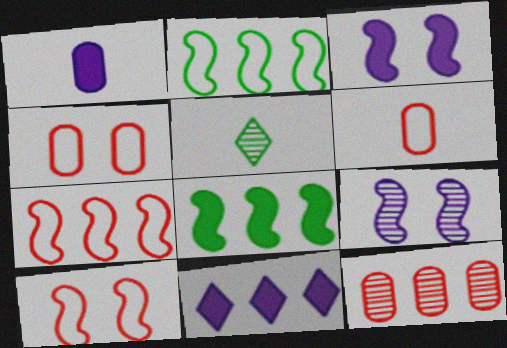[[1, 3, 11], 
[2, 11, 12], 
[5, 9, 12]]